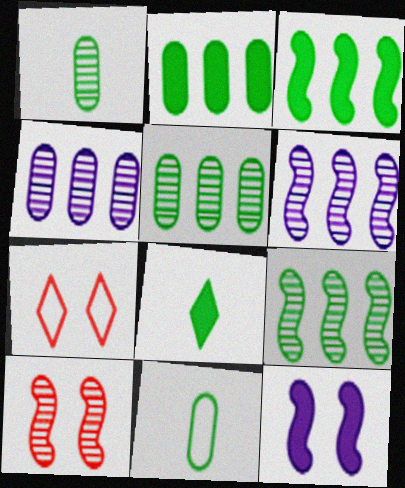[]